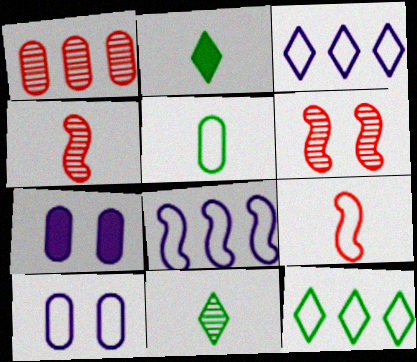[[1, 5, 7], 
[4, 7, 12], 
[9, 10, 12]]